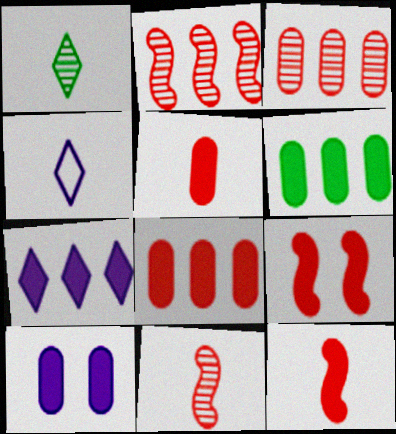[[5, 6, 10]]